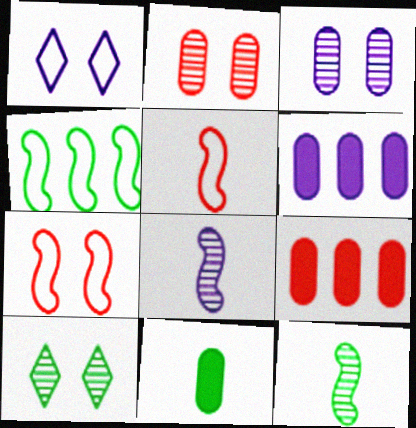[[1, 6, 8], 
[1, 9, 12], 
[4, 10, 11], 
[5, 6, 10]]